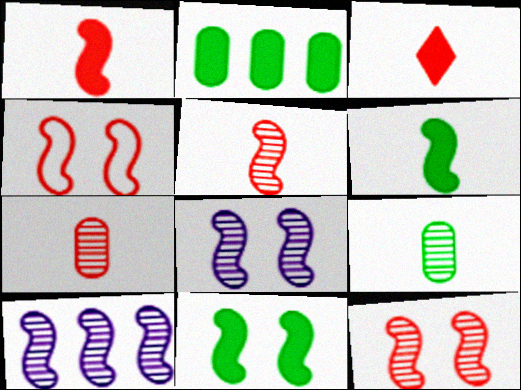[[4, 6, 10], 
[4, 8, 11]]